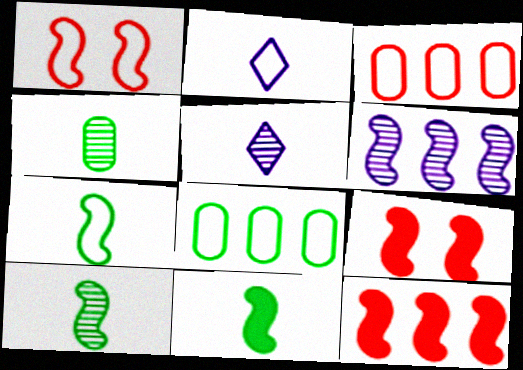[[1, 2, 8], 
[1, 6, 11], 
[5, 8, 9], 
[6, 7, 9], 
[7, 10, 11]]